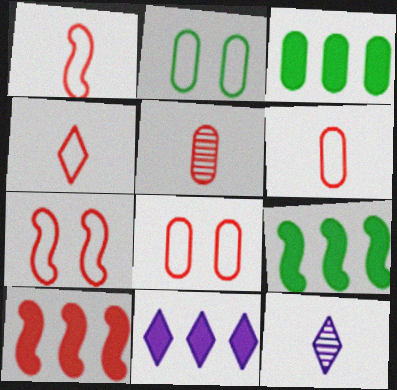[[1, 4, 6], 
[2, 10, 12], 
[3, 7, 12], 
[3, 10, 11], 
[8, 9, 12]]